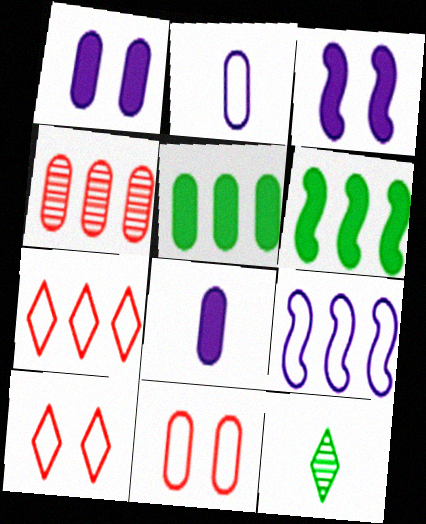[]